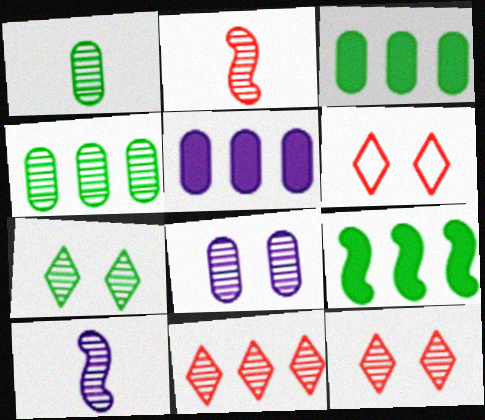[[3, 6, 10], 
[4, 10, 12]]